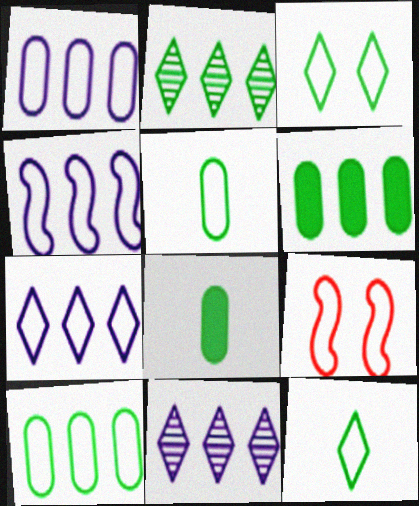[[1, 4, 7], 
[1, 9, 12], 
[5, 7, 9], 
[8, 9, 11]]